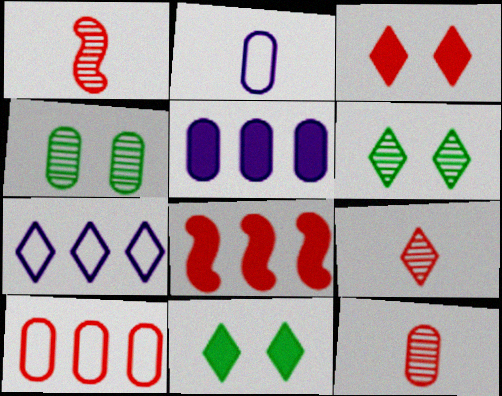[[1, 3, 10], 
[1, 9, 12], 
[2, 6, 8], 
[7, 9, 11]]